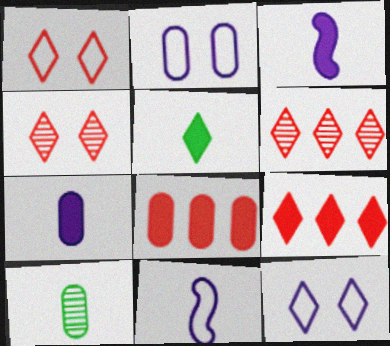[[2, 8, 10], 
[5, 6, 12]]